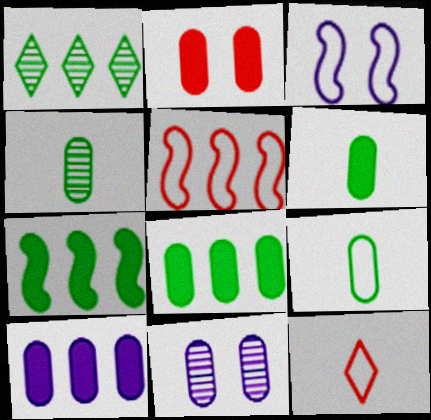[[1, 5, 10], 
[2, 6, 10], 
[4, 6, 9], 
[7, 11, 12]]